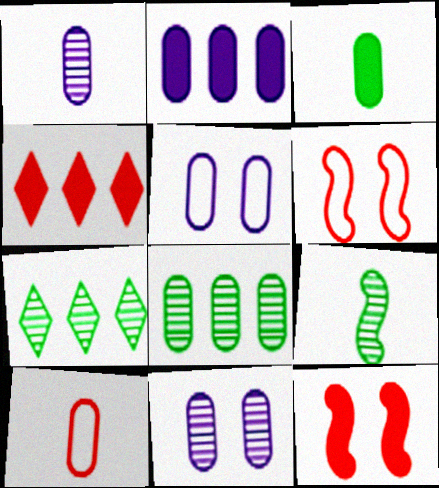[[1, 2, 5], 
[1, 3, 10], 
[4, 5, 9]]